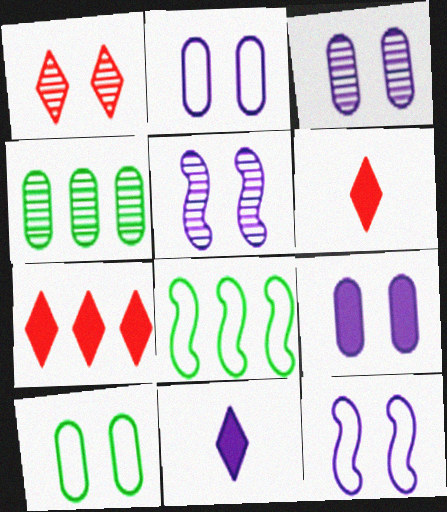[[2, 3, 9], 
[3, 6, 8], 
[4, 6, 12]]